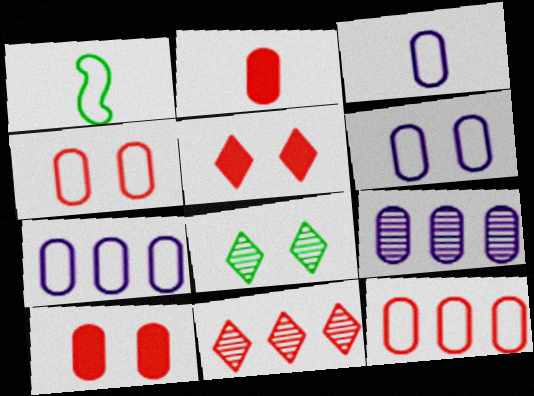[[1, 5, 9], 
[3, 6, 7]]